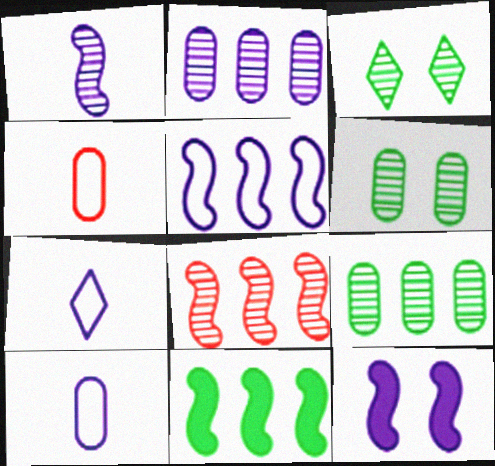[[1, 5, 12], 
[2, 7, 12], 
[5, 8, 11]]